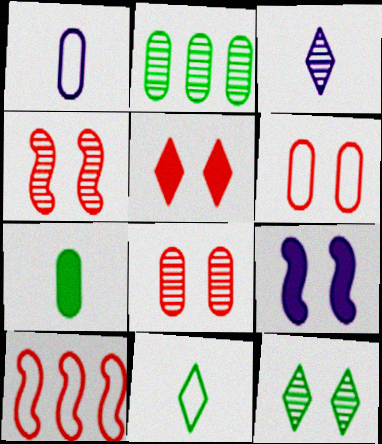[[2, 3, 4], 
[4, 5, 6], 
[6, 9, 12]]